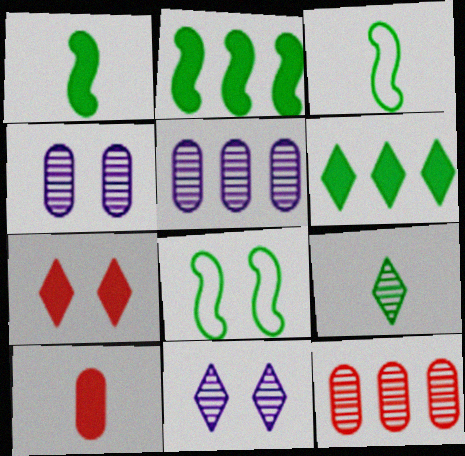[[3, 5, 7], 
[4, 7, 8]]